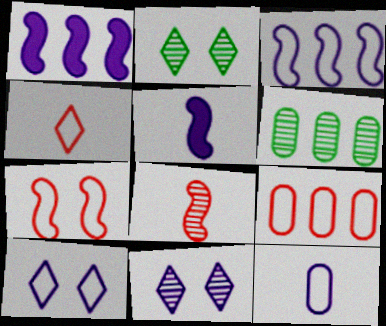[[1, 11, 12], 
[2, 5, 9], 
[3, 10, 12], 
[4, 7, 9], 
[6, 8, 11]]